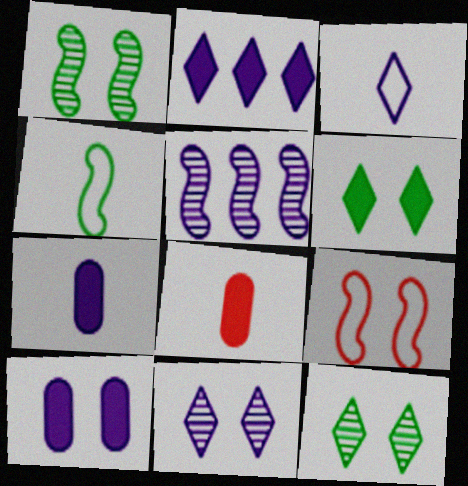[[2, 3, 11], 
[3, 5, 10], 
[9, 10, 12]]